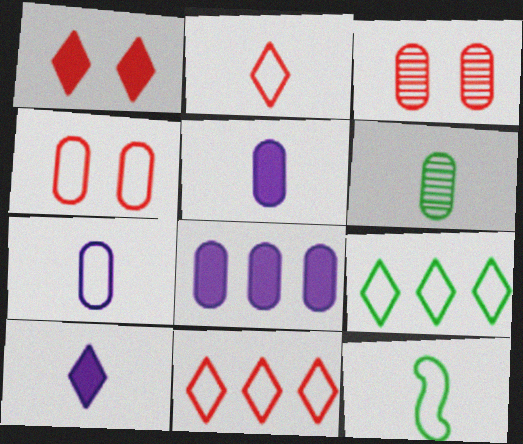[[2, 7, 12], 
[4, 6, 8]]